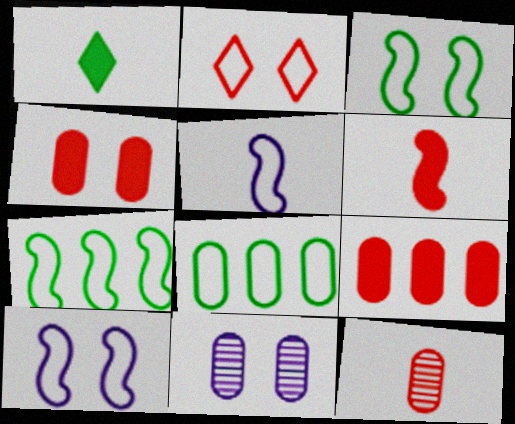[[1, 5, 12], 
[2, 5, 8]]